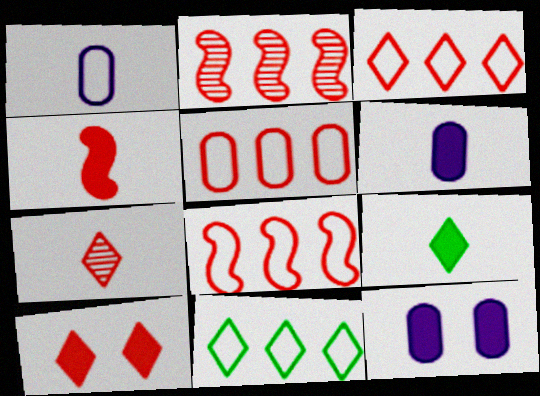[[3, 5, 8], 
[3, 7, 10], 
[4, 6, 9]]